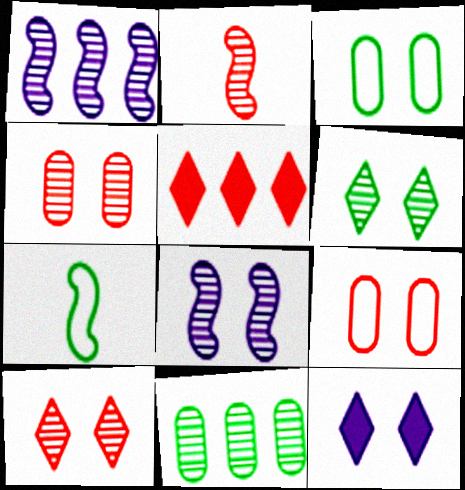[[2, 5, 9], 
[4, 6, 8]]